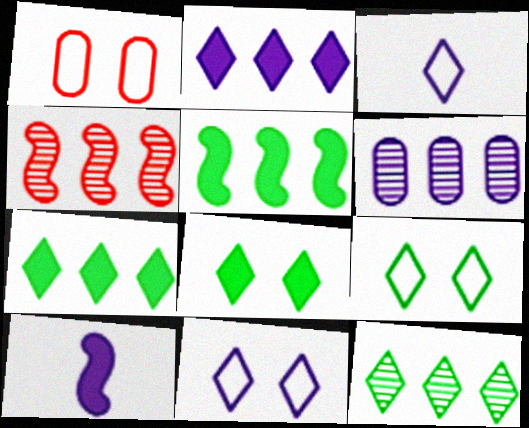[[1, 10, 12], 
[4, 6, 12], 
[6, 10, 11]]